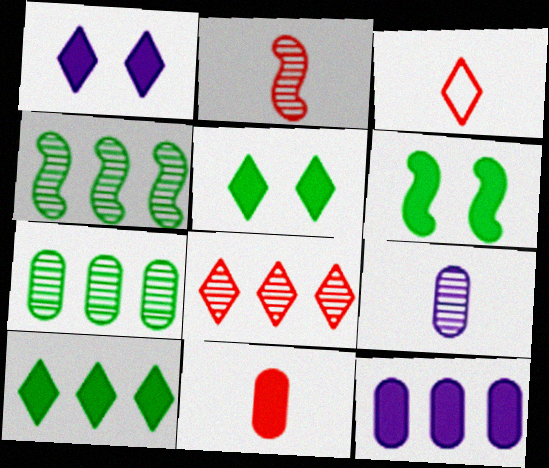[[2, 3, 11]]